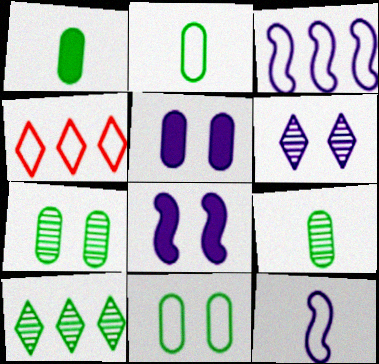[[1, 2, 9], 
[4, 8, 9], 
[4, 11, 12]]